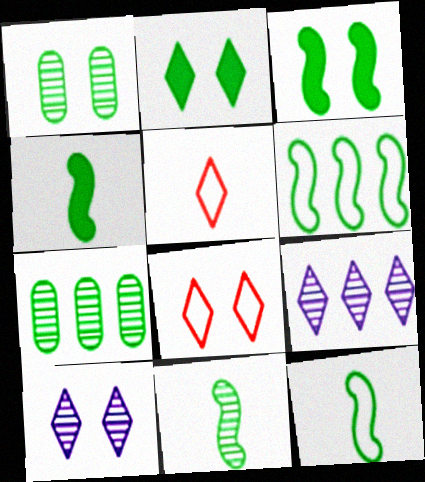[[2, 5, 9], 
[2, 7, 12], 
[2, 8, 10], 
[3, 6, 11], 
[4, 11, 12]]